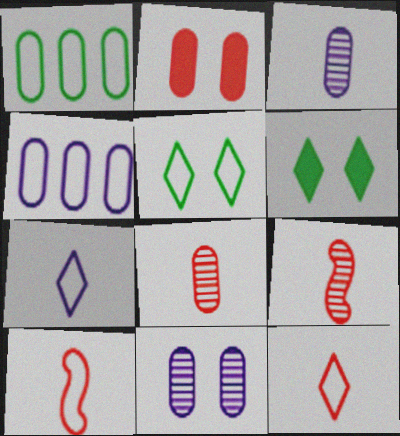[[1, 2, 3], 
[4, 5, 10], 
[4, 6, 9]]